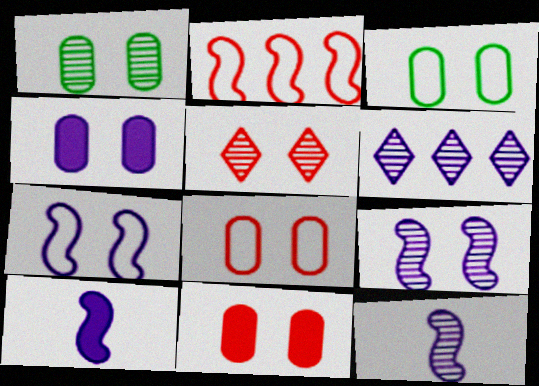[[1, 4, 8], 
[1, 5, 9]]